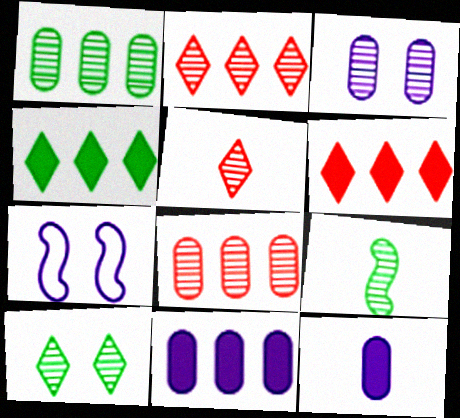[[1, 9, 10], 
[2, 3, 9]]